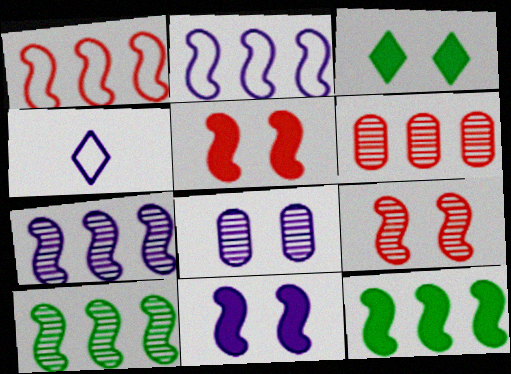[[1, 7, 12]]